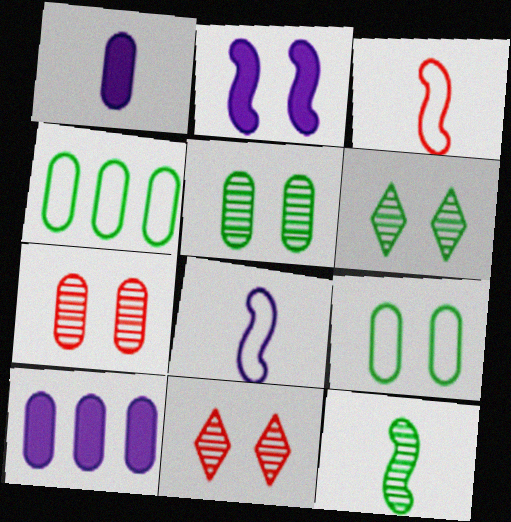[[1, 4, 7], 
[2, 9, 11], 
[3, 6, 10]]